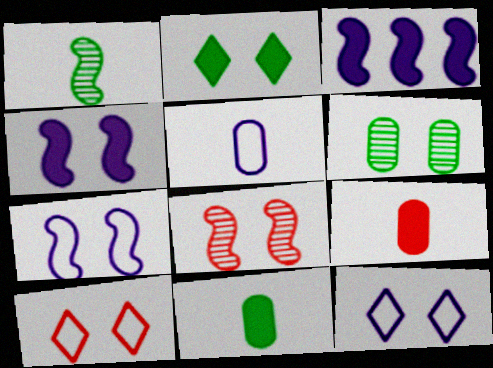[[2, 3, 9], 
[4, 6, 10]]